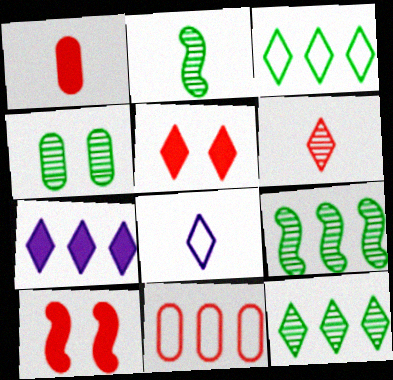[[1, 2, 8], 
[2, 4, 12], 
[5, 8, 12], 
[6, 10, 11], 
[7, 9, 11]]